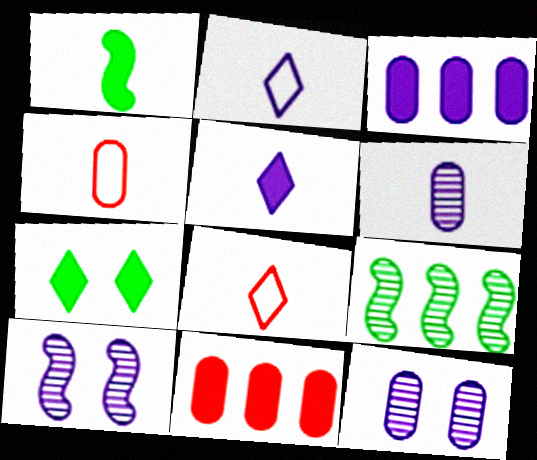[[1, 6, 8], 
[2, 3, 10]]